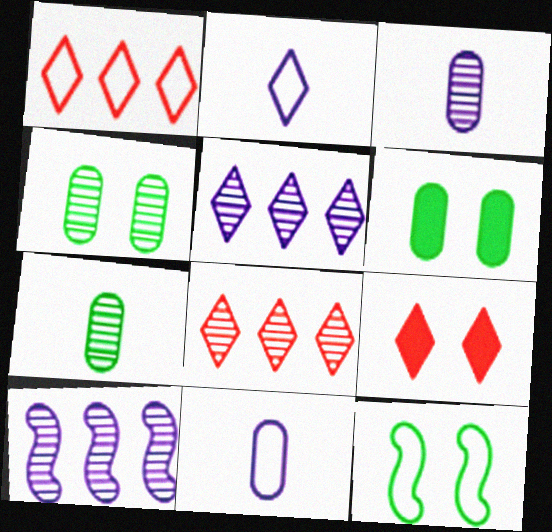[[1, 11, 12]]